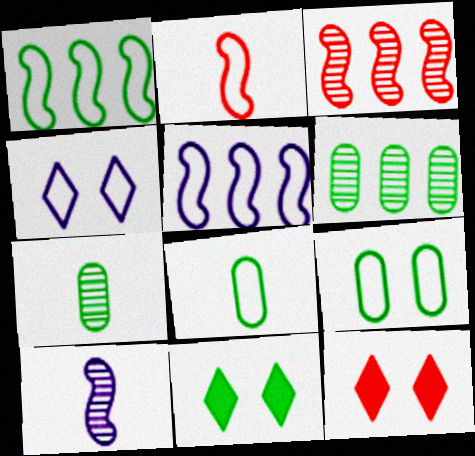[[1, 7, 11], 
[5, 7, 12]]